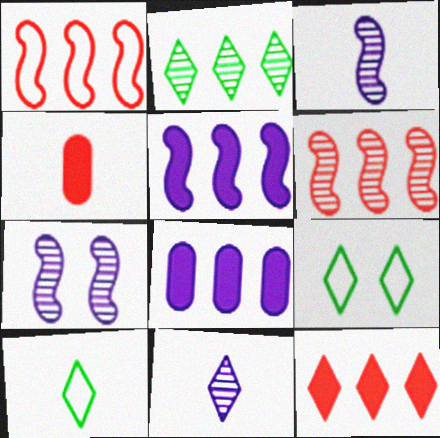[[1, 2, 8], 
[3, 4, 10], 
[9, 11, 12]]